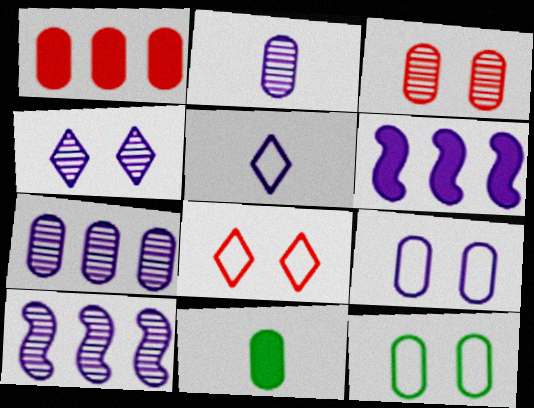[[1, 2, 12], 
[2, 4, 10], 
[8, 10, 11]]